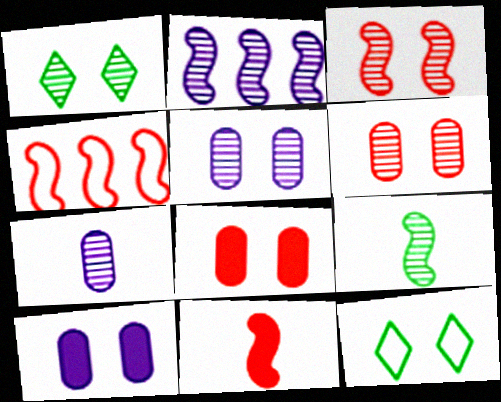[[1, 3, 5], 
[2, 3, 9], 
[3, 4, 11], 
[3, 10, 12]]